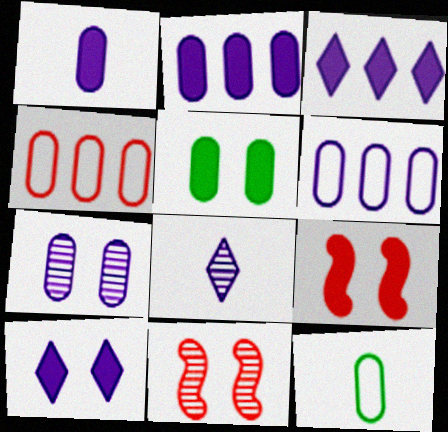[[1, 6, 7], 
[3, 11, 12], 
[5, 9, 10]]